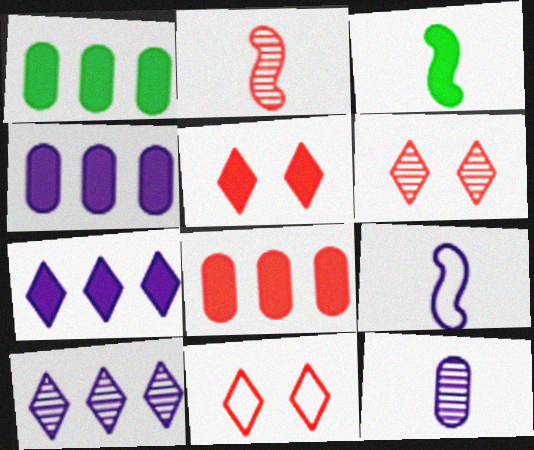[[1, 4, 8], 
[1, 6, 9], 
[2, 3, 9], 
[2, 8, 11], 
[3, 4, 5], 
[5, 6, 11]]